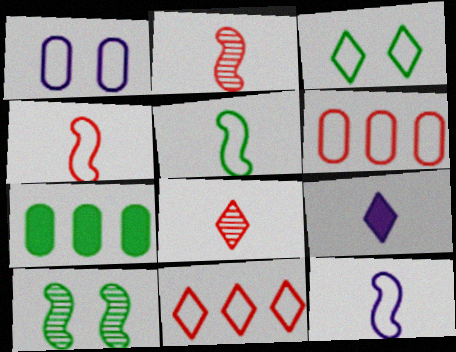[[1, 5, 11], 
[3, 6, 12], 
[4, 5, 12], 
[6, 9, 10]]